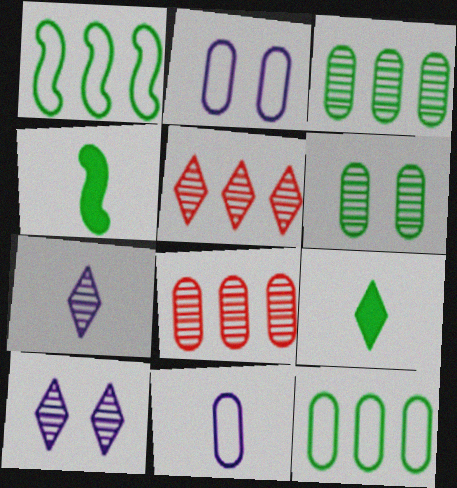[[1, 6, 9], 
[2, 4, 5]]